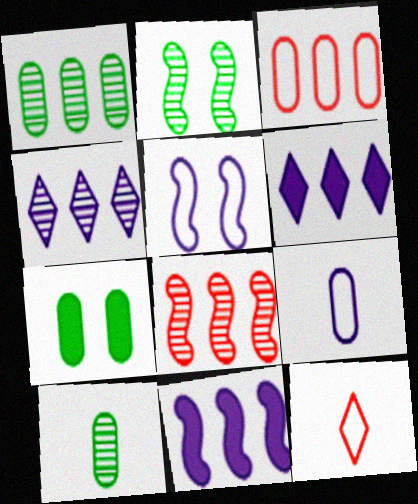[[1, 4, 8]]